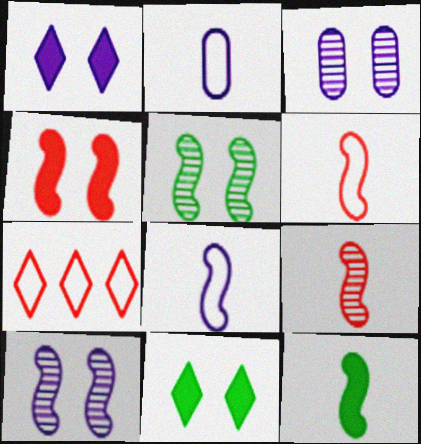[[3, 7, 12], 
[8, 9, 12]]